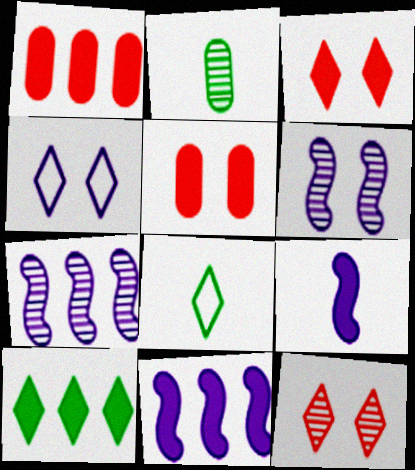[[1, 6, 8], 
[1, 10, 11], 
[2, 7, 12], 
[5, 7, 8], 
[5, 9, 10]]